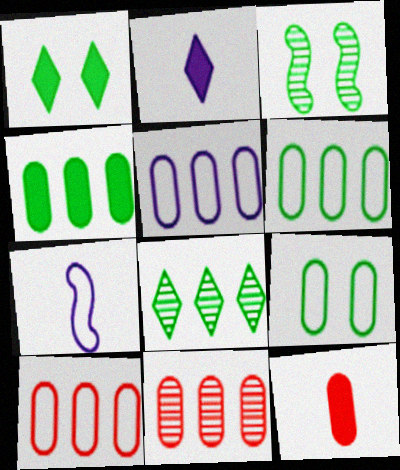[[1, 3, 9], 
[1, 7, 11], 
[2, 3, 10], 
[4, 5, 11], 
[5, 6, 10]]